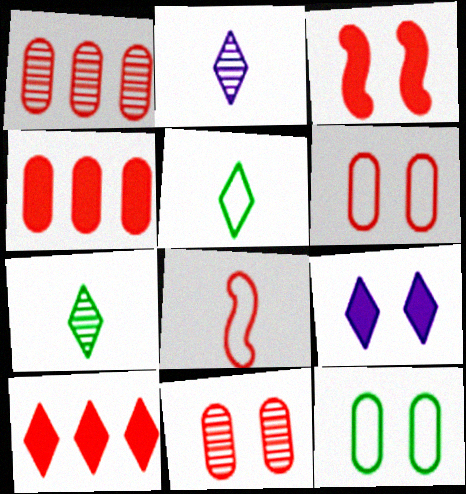[[8, 10, 11]]